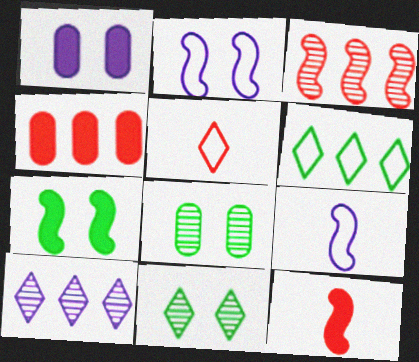[[1, 9, 10], 
[3, 7, 9], 
[4, 9, 11]]